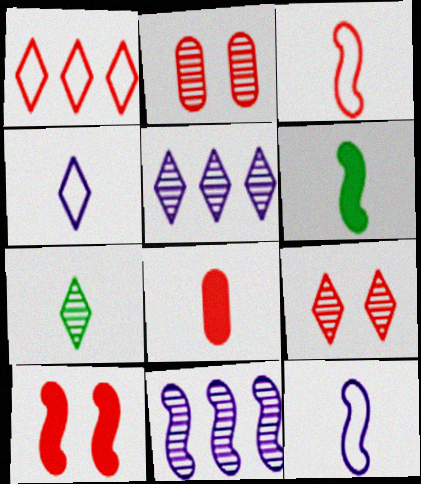[[2, 7, 11], 
[5, 7, 9], 
[7, 8, 12]]